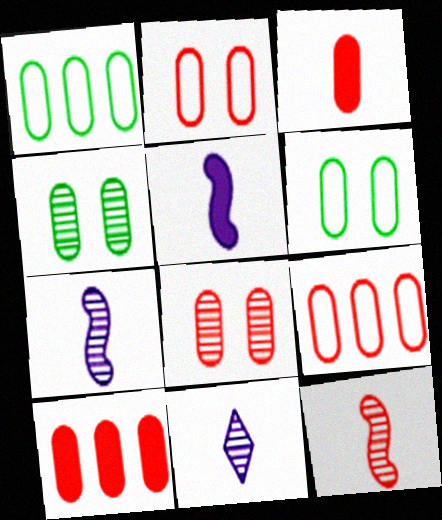[[3, 8, 9]]